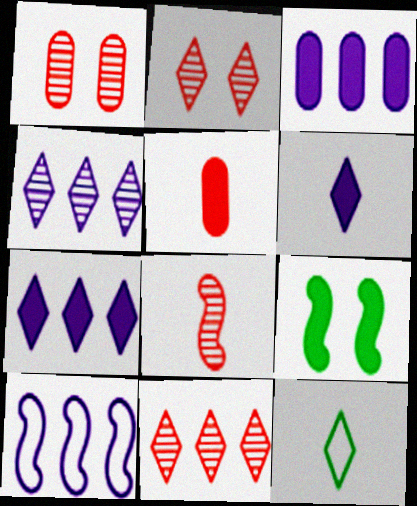[[1, 8, 11], 
[2, 7, 12], 
[3, 4, 10], 
[5, 7, 9], 
[8, 9, 10]]